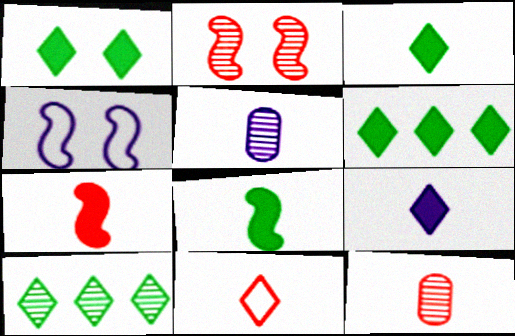[[1, 3, 6], 
[2, 5, 10], 
[4, 6, 12], 
[5, 8, 11], 
[7, 11, 12]]